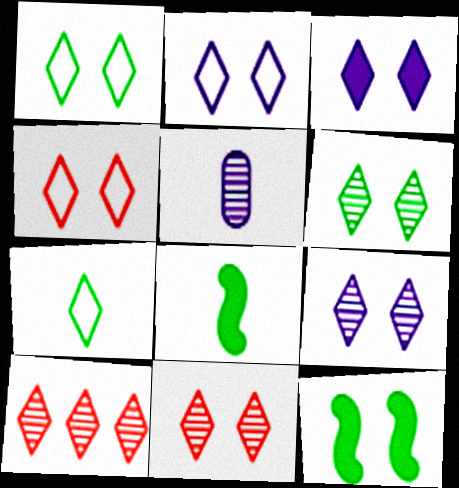[[1, 2, 4], 
[1, 3, 11], 
[2, 3, 9], 
[3, 4, 6], 
[3, 7, 10], 
[6, 9, 11]]